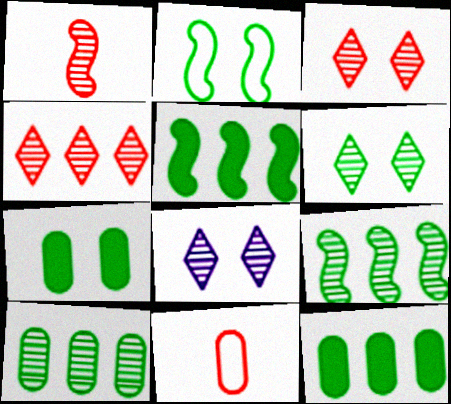[[1, 8, 10], 
[2, 6, 7], 
[3, 6, 8], 
[5, 8, 11]]